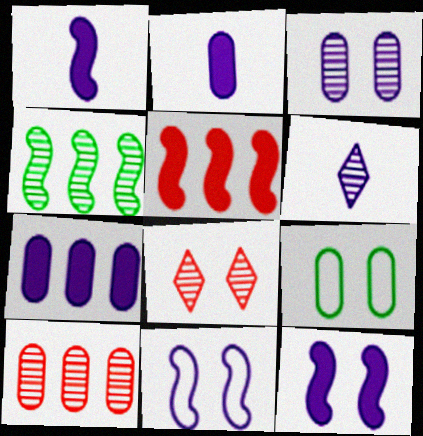[[2, 9, 10], 
[5, 6, 9], 
[6, 7, 11], 
[8, 9, 12]]